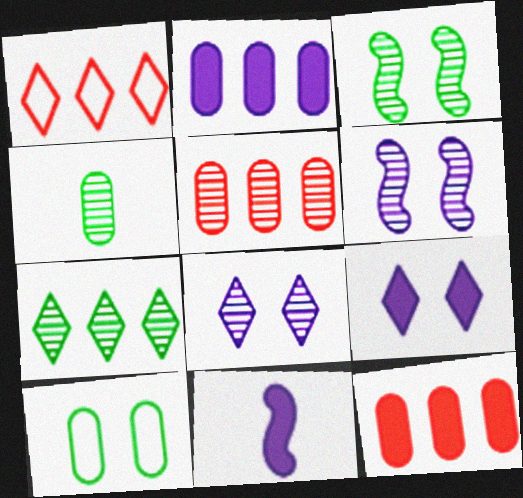[[2, 9, 11], 
[3, 4, 7]]